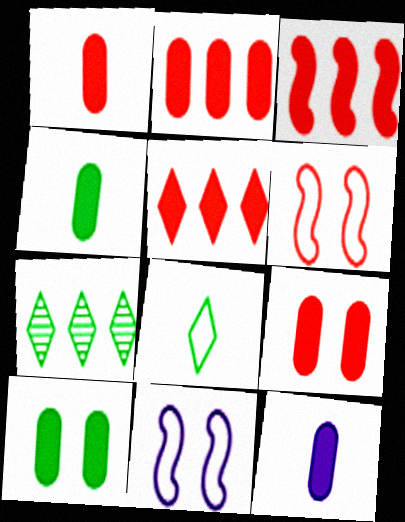[[1, 2, 9], 
[1, 4, 12], 
[1, 7, 11], 
[2, 3, 5], 
[2, 10, 12], 
[6, 7, 12]]